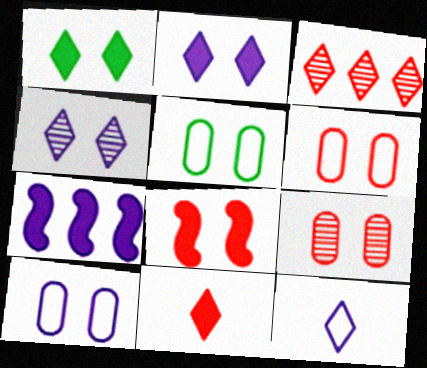[[1, 3, 12], 
[4, 5, 8], 
[5, 6, 10]]